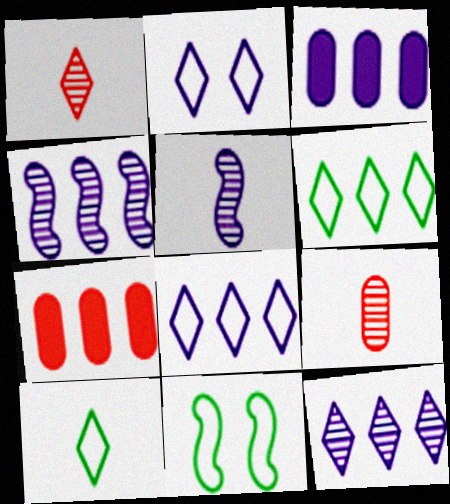[[1, 3, 11], 
[2, 3, 5], 
[3, 4, 8], 
[4, 6, 7]]